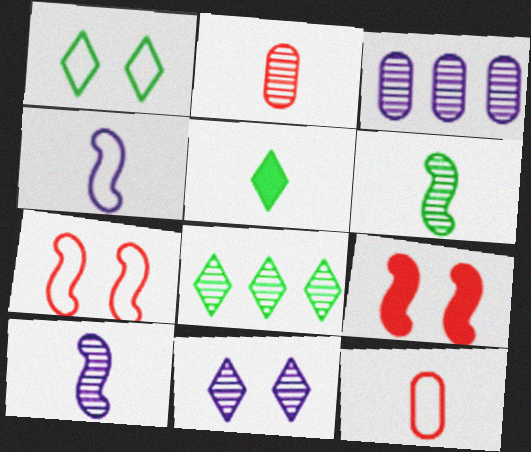[[1, 5, 8], 
[2, 4, 5], 
[3, 5, 7], 
[3, 10, 11], 
[5, 10, 12]]